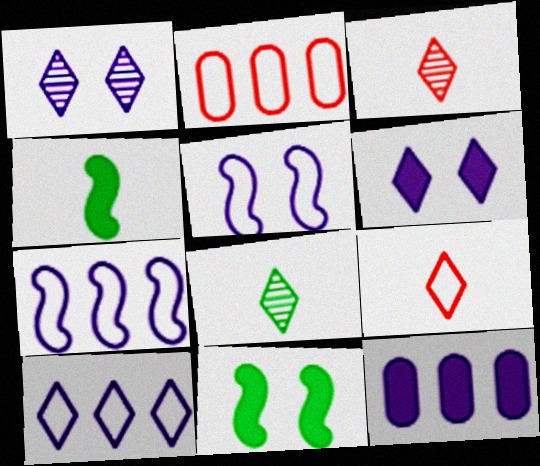[[1, 2, 4]]